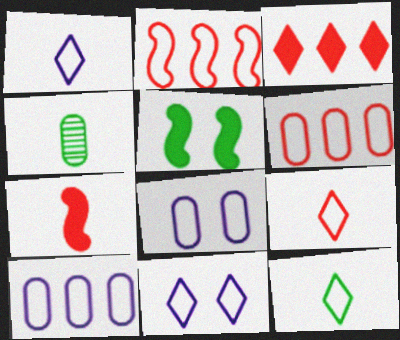[[1, 4, 7], 
[1, 9, 12], 
[2, 8, 12]]